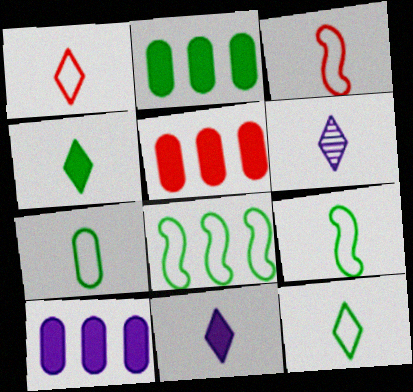[[1, 4, 6], 
[2, 5, 10], 
[7, 9, 12]]